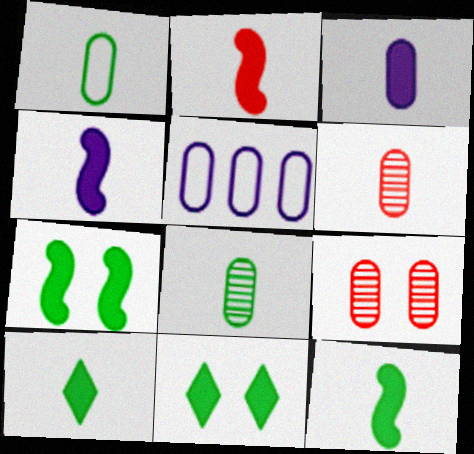[[1, 3, 6], 
[2, 3, 10], 
[2, 4, 12]]